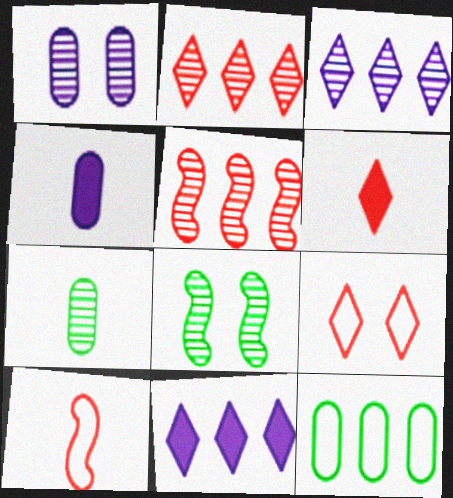[[2, 6, 9], 
[5, 11, 12]]